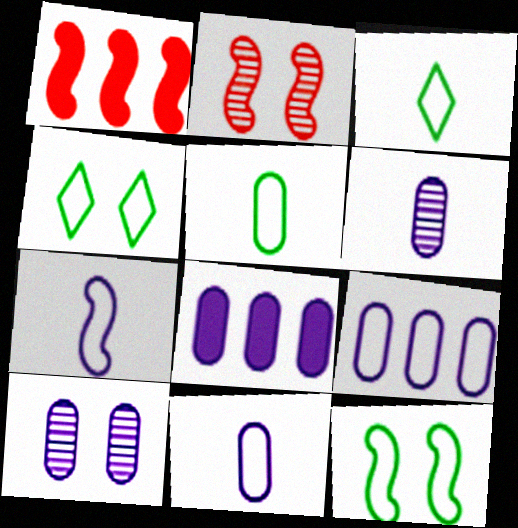[[1, 3, 10], 
[1, 4, 6], 
[2, 3, 8], 
[8, 10, 11]]